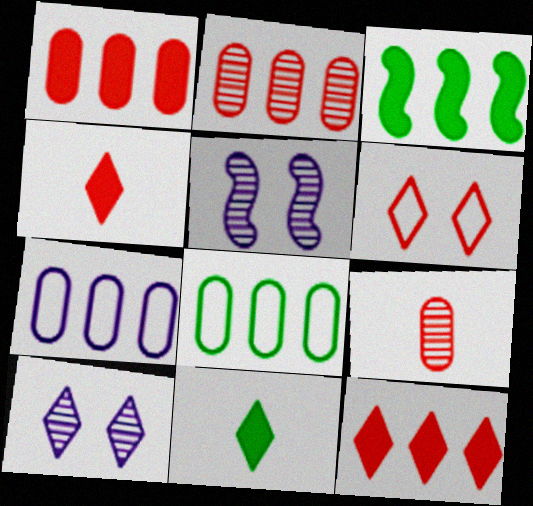[[4, 5, 8]]